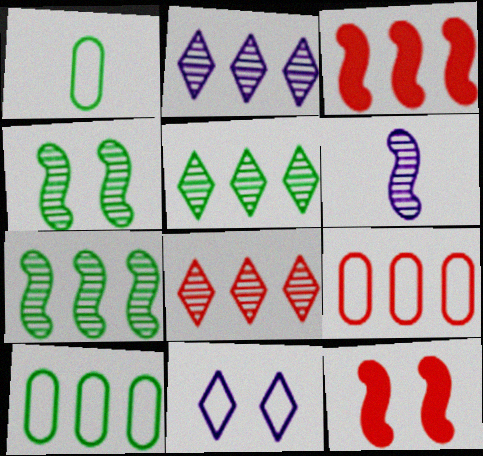[[1, 2, 12], 
[2, 3, 10], 
[2, 5, 8], 
[3, 8, 9]]